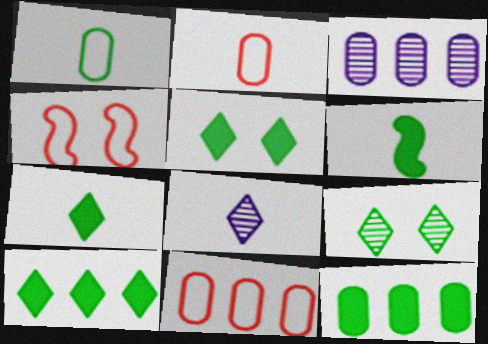[[2, 6, 8], 
[3, 4, 7], 
[3, 11, 12], 
[4, 8, 12], 
[5, 6, 12], 
[5, 7, 10]]